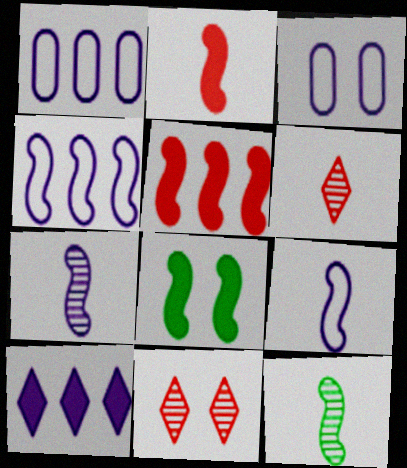[[1, 6, 8], 
[2, 9, 12], 
[3, 7, 10], 
[3, 8, 11]]